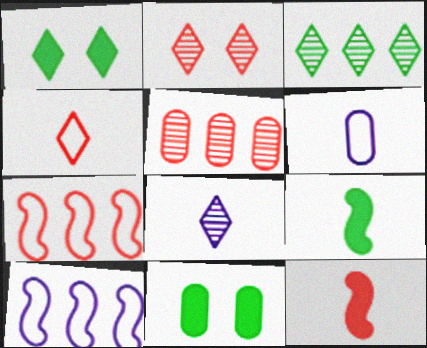[[2, 3, 8], 
[5, 6, 11], 
[7, 8, 11]]